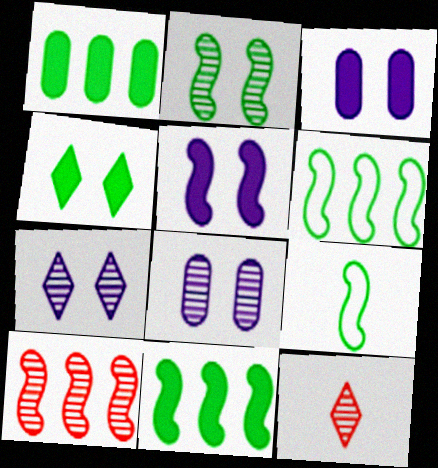[[2, 9, 11], 
[3, 6, 12], 
[5, 9, 10]]